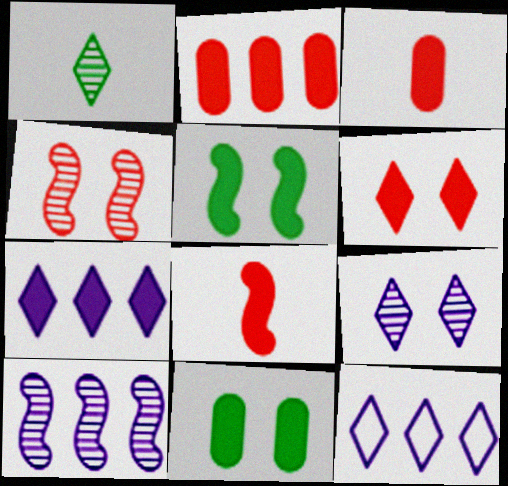[[1, 6, 12], 
[2, 6, 8], 
[3, 5, 7], 
[7, 8, 11]]